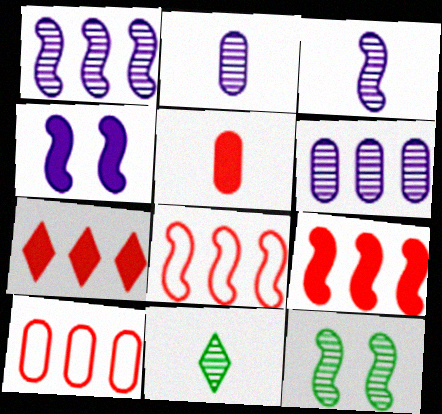[[4, 10, 11]]